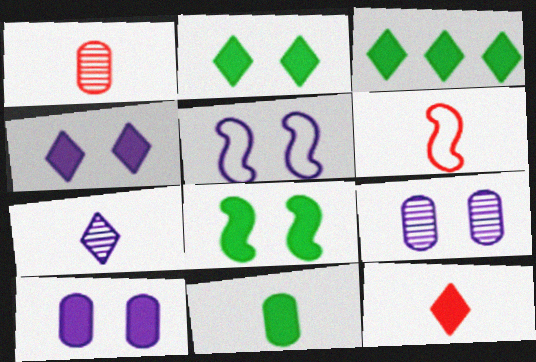[[1, 3, 5], 
[1, 6, 12], 
[3, 4, 12], 
[3, 6, 9], 
[3, 8, 11], 
[4, 5, 9], 
[6, 7, 11]]